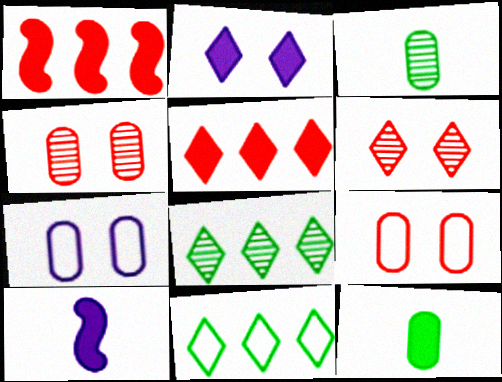[[1, 2, 12], 
[4, 10, 11], 
[8, 9, 10]]